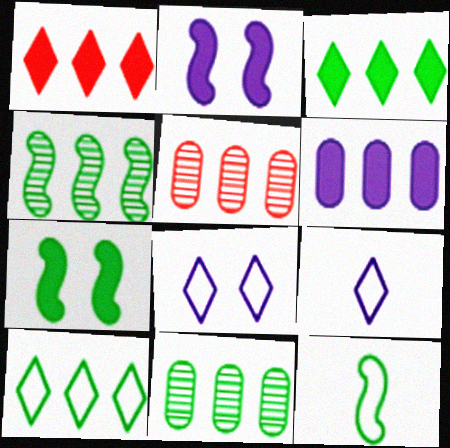[[4, 7, 12], 
[5, 7, 9]]